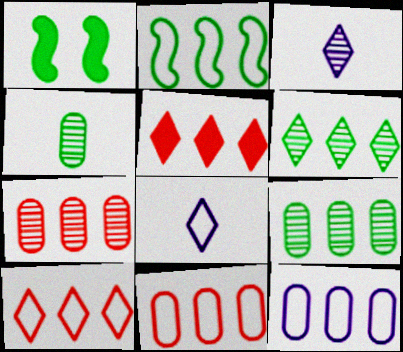[[1, 3, 11], 
[1, 7, 8], 
[2, 10, 12]]